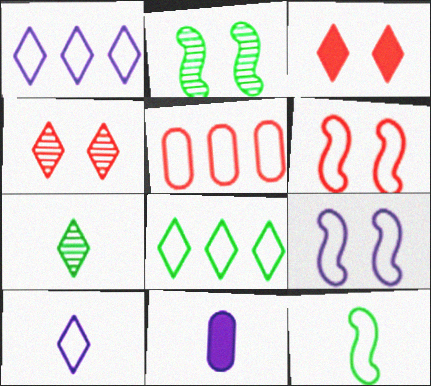[[1, 3, 7]]